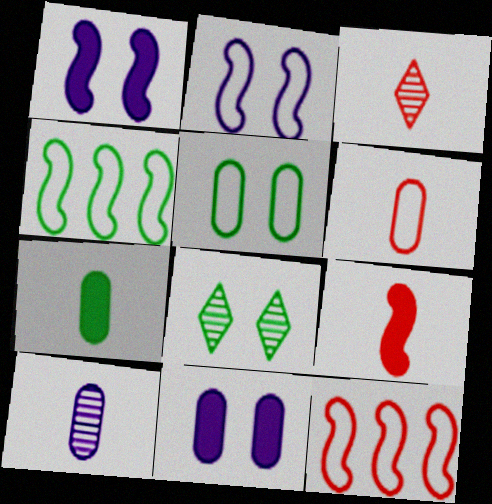[[3, 4, 11], 
[3, 6, 9], 
[4, 7, 8], 
[6, 7, 10]]